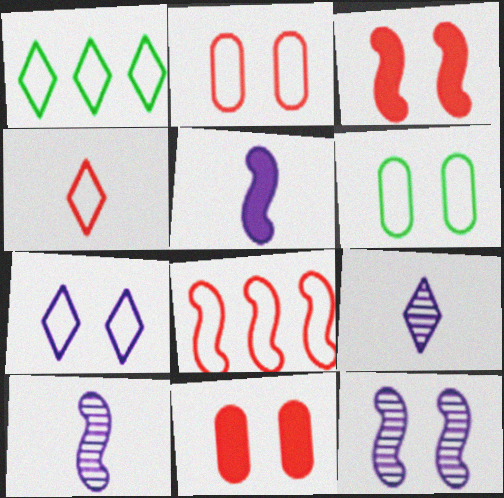[[1, 4, 7], 
[1, 10, 11], 
[2, 4, 8]]